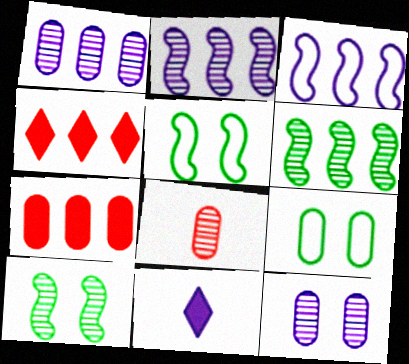[[3, 11, 12]]